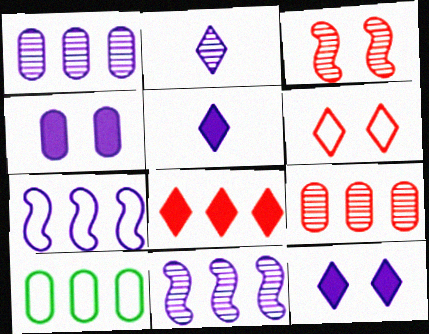[[2, 4, 7], 
[3, 5, 10], 
[8, 10, 11]]